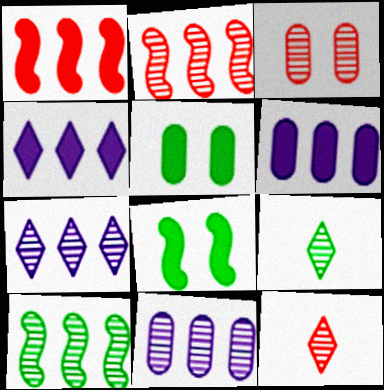[[2, 3, 12]]